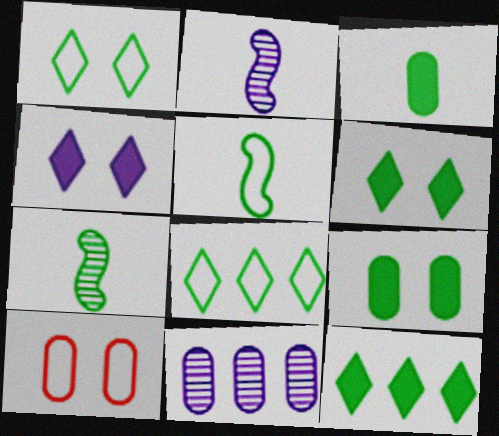[[2, 10, 12], 
[3, 10, 11], 
[7, 8, 9]]